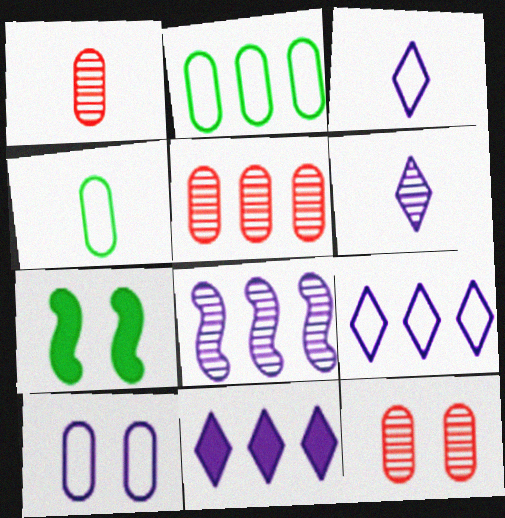[[1, 5, 12], 
[1, 7, 9], 
[3, 5, 7]]